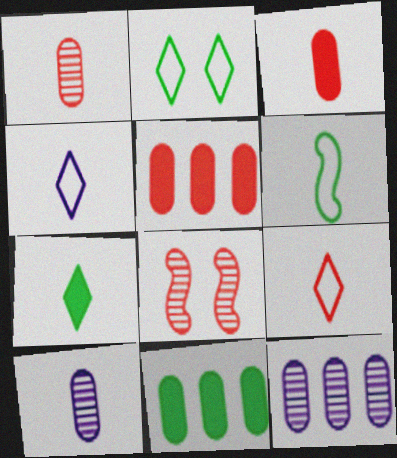[[4, 8, 11], 
[5, 8, 9]]